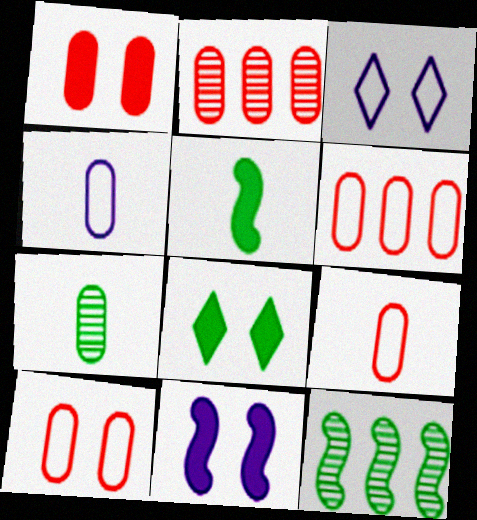[[1, 2, 9], 
[1, 8, 11], 
[2, 3, 5], 
[6, 9, 10]]